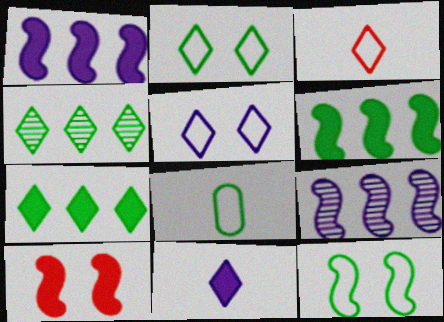[]